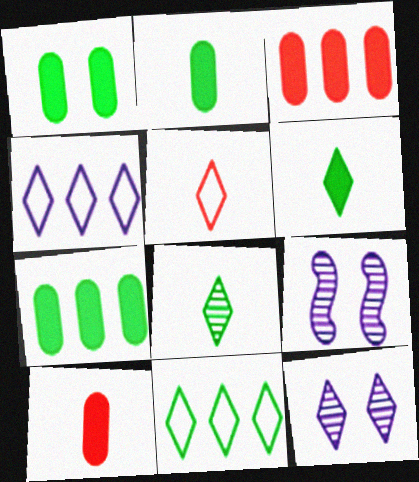[[1, 2, 7], 
[5, 7, 9], 
[9, 10, 11]]